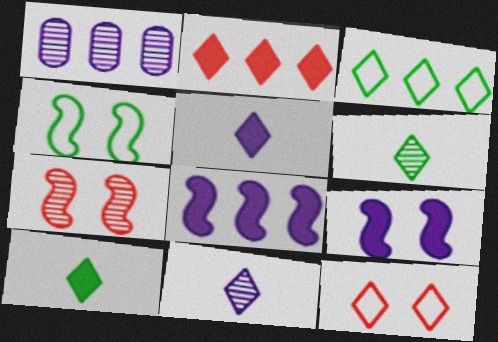[[1, 6, 7], 
[4, 7, 9]]